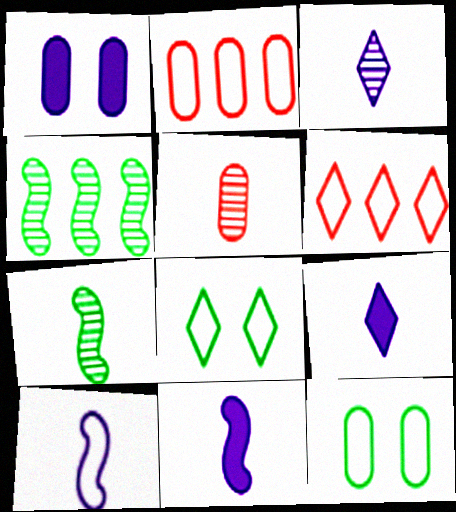[[1, 6, 7], 
[2, 8, 10], 
[3, 5, 7], 
[6, 10, 12]]